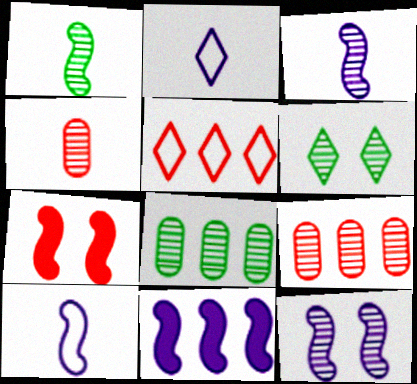[[1, 6, 8], 
[2, 7, 8], 
[3, 6, 9], 
[4, 5, 7], 
[5, 8, 11], 
[10, 11, 12]]